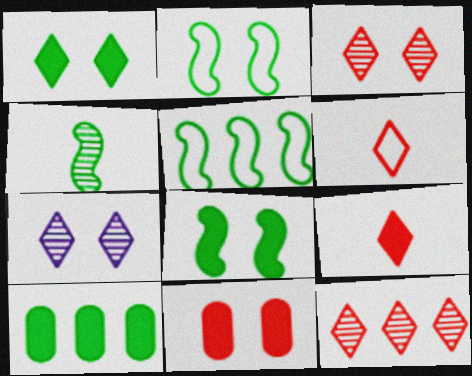[[2, 7, 11], 
[4, 5, 8]]